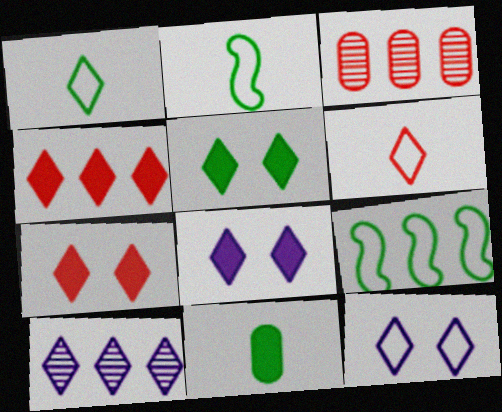[[1, 7, 10], 
[2, 3, 8], 
[5, 6, 10], 
[5, 7, 8]]